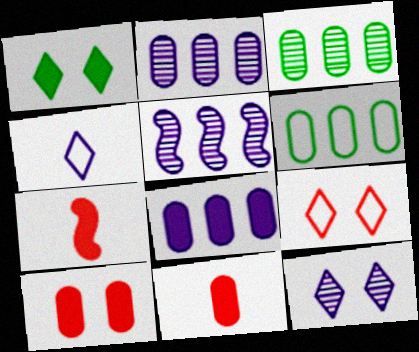[[1, 7, 8], 
[1, 9, 12], 
[6, 7, 12]]